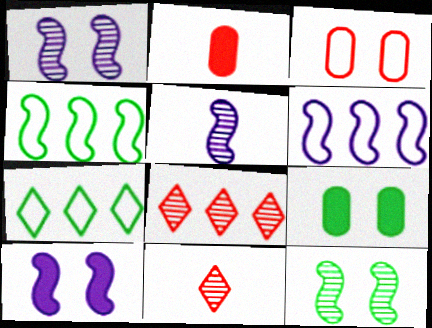[[1, 2, 7], 
[5, 6, 10], 
[6, 9, 11]]